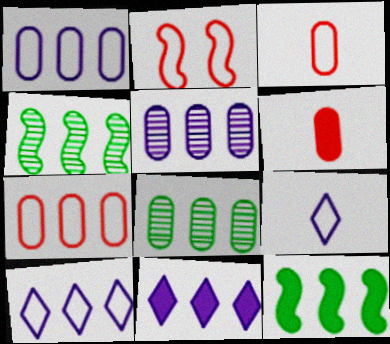[[4, 7, 11]]